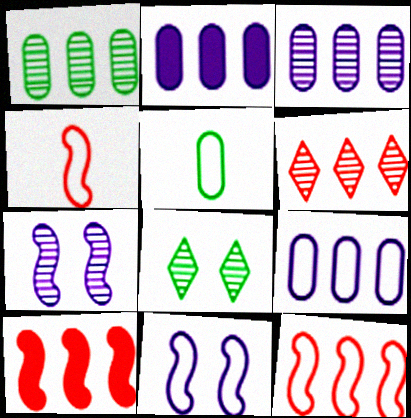[[2, 3, 9], 
[2, 4, 8]]